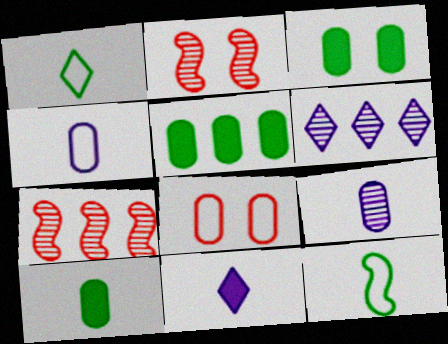[[3, 5, 10], 
[5, 8, 9]]